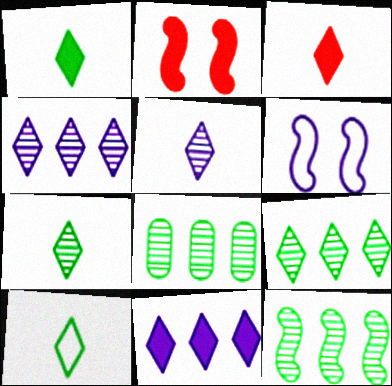[[1, 7, 10], 
[3, 5, 10], 
[3, 6, 8], 
[8, 9, 12]]